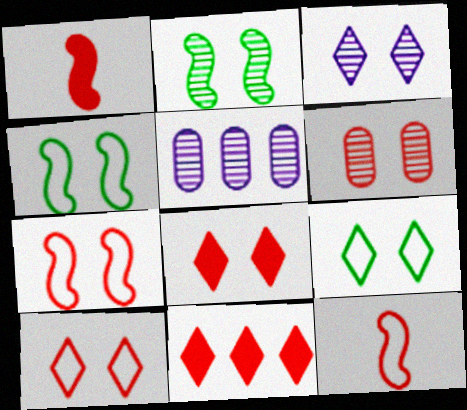[[1, 5, 9], 
[2, 3, 6], 
[3, 8, 9], 
[6, 7, 8], 
[6, 11, 12]]